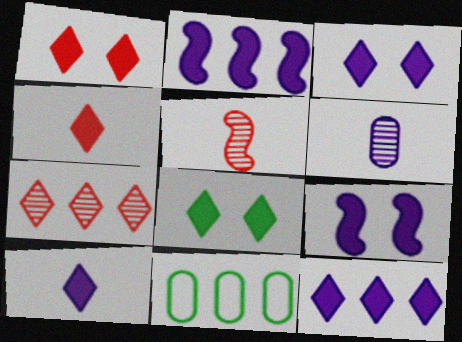[[1, 3, 8], 
[2, 7, 11], 
[3, 5, 11], 
[3, 10, 12], 
[4, 8, 12]]